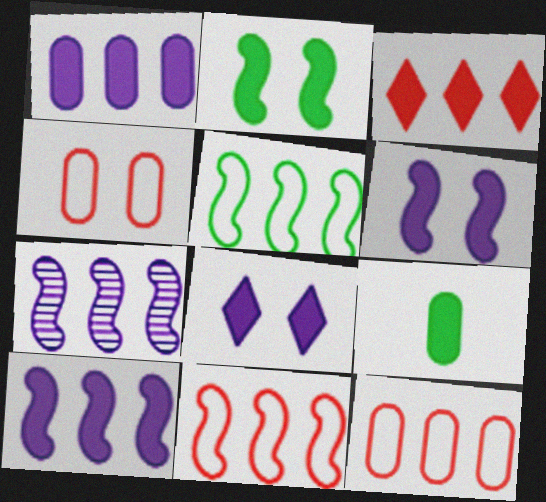[[3, 6, 9]]